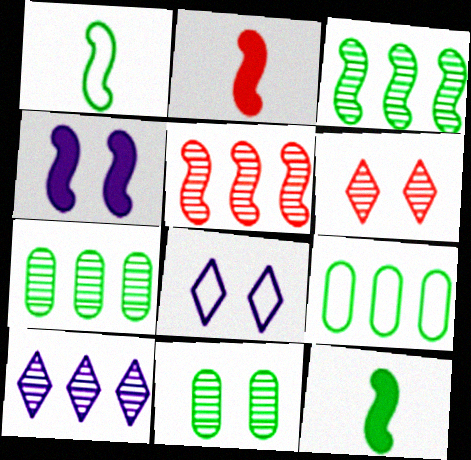[[1, 4, 5], 
[2, 7, 8], 
[5, 7, 10]]